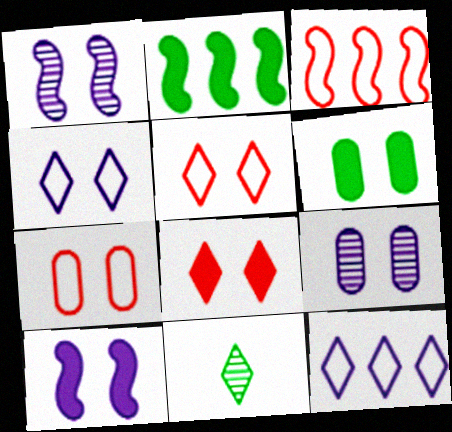[[1, 5, 6], 
[4, 9, 10], 
[6, 7, 9], 
[6, 8, 10], 
[8, 11, 12]]